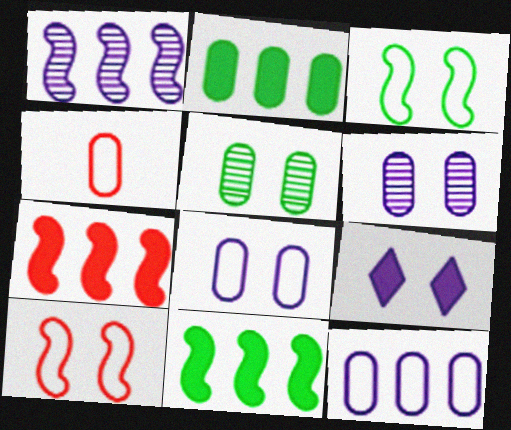[[2, 4, 6], 
[5, 9, 10]]